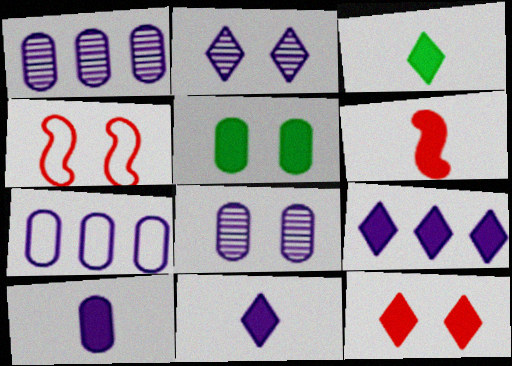[[1, 3, 4], 
[2, 4, 5], 
[3, 6, 10], 
[3, 9, 12], 
[5, 6, 9], 
[7, 8, 10]]